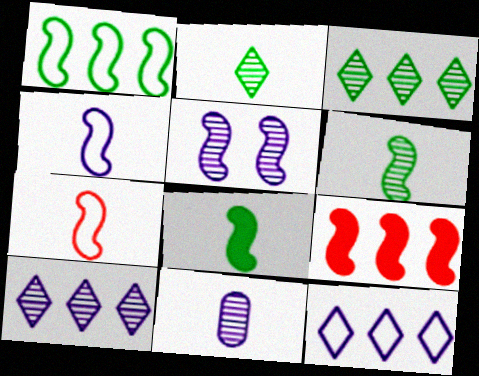[[5, 10, 11]]